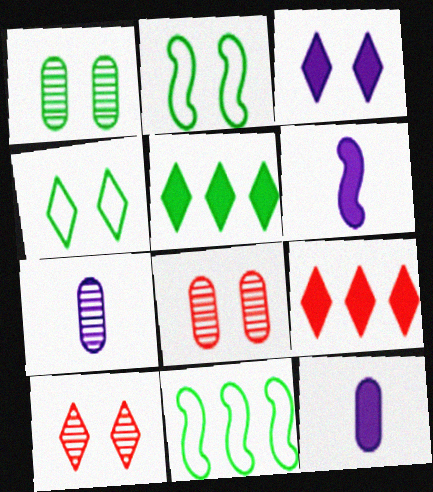[[2, 3, 8], 
[2, 7, 9], 
[3, 4, 10], 
[10, 11, 12]]